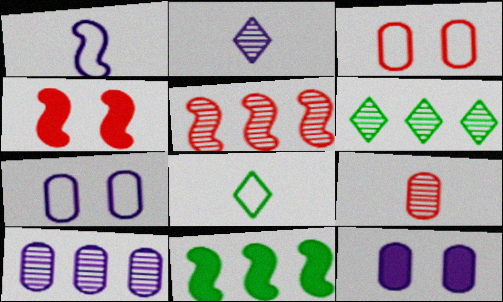[[2, 3, 11], 
[4, 8, 10], 
[5, 6, 10], 
[5, 8, 12]]